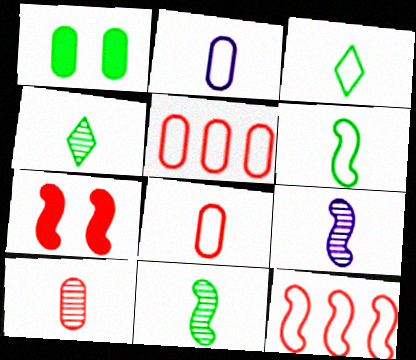[[4, 9, 10]]